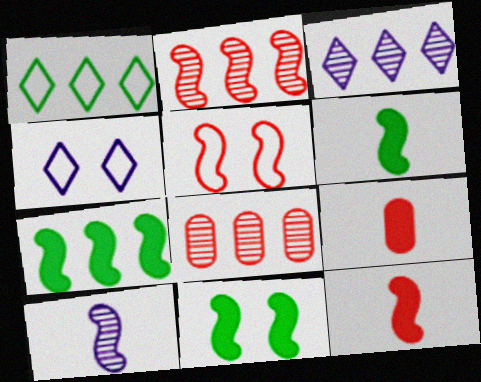[[2, 5, 12], 
[4, 6, 8], 
[5, 7, 10], 
[6, 7, 11]]